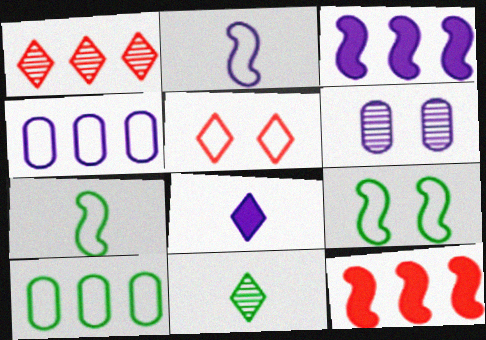[[1, 3, 10], 
[2, 5, 10], 
[4, 5, 7]]